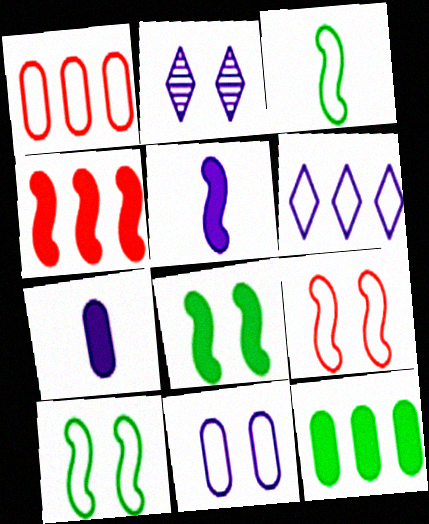[[4, 5, 8]]